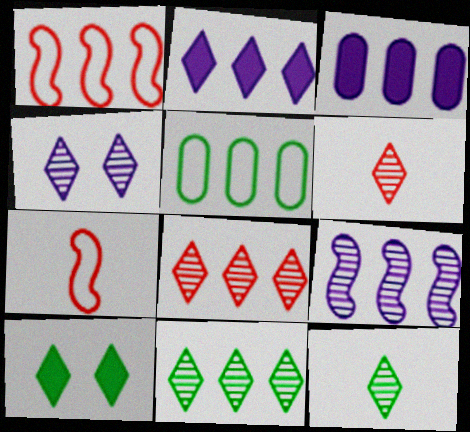[[1, 3, 11], 
[4, 6, 11], 
[4, 8, 12]]